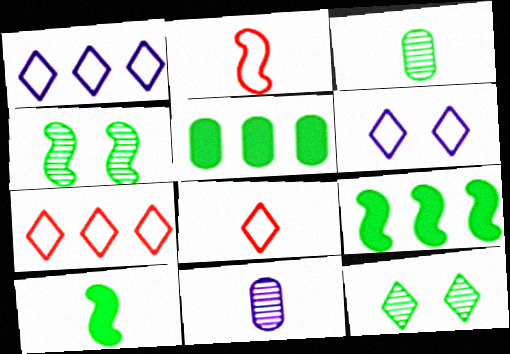[[8, 10, 11]]